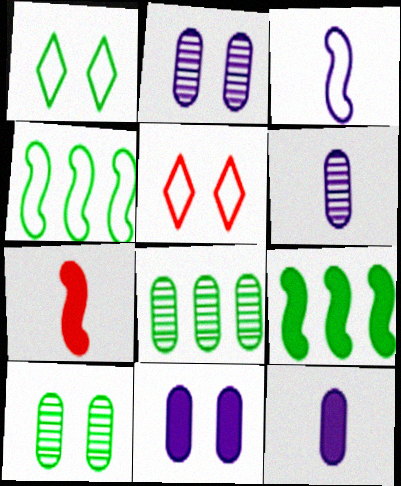[[5, 6, 9]]